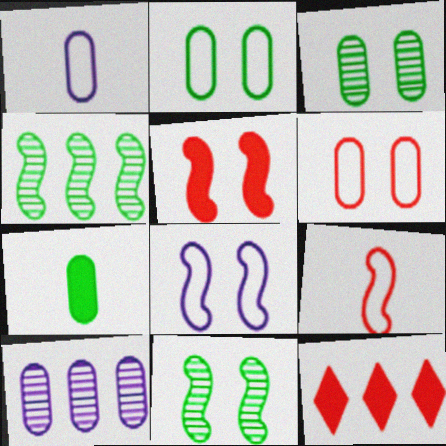[[1, 11, 12], 
[5, 8, 11], 
[6, 7, 10]]